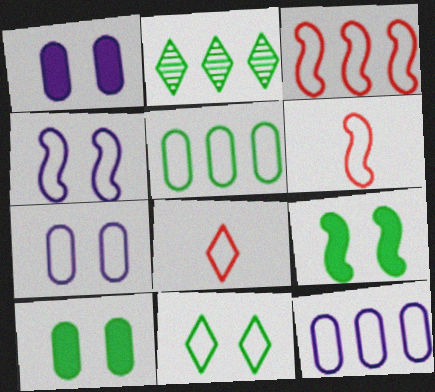[[1, 2, 6], 
[4, 5, 8], 
[6, 11, 12]]